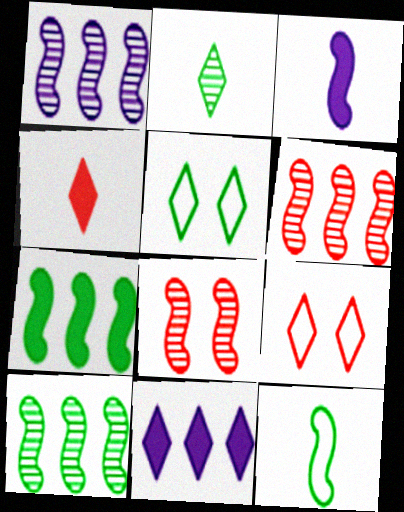[[1, 6, 10], 
[2, 9, 11]]